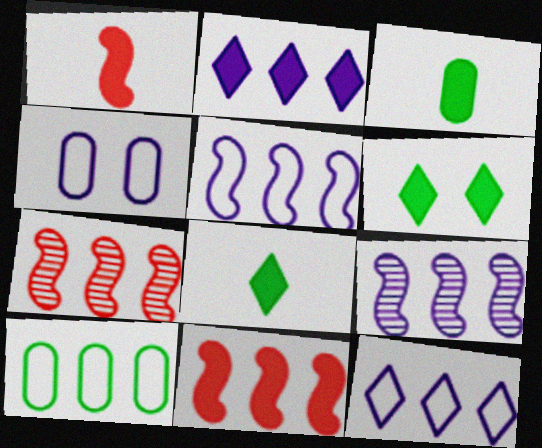[[2, 7, 10], 
[4, 7, 8]]